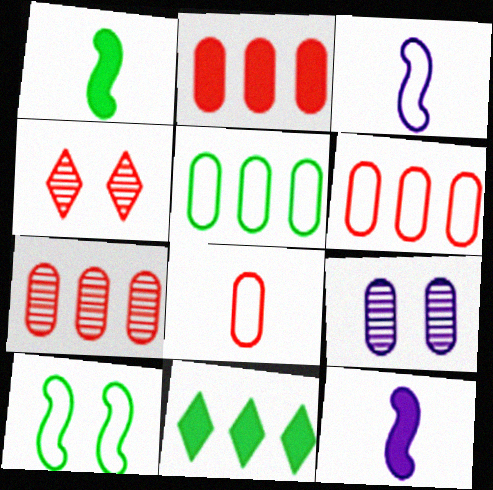[[2, 6, 7], 
[4, 5, 12]]